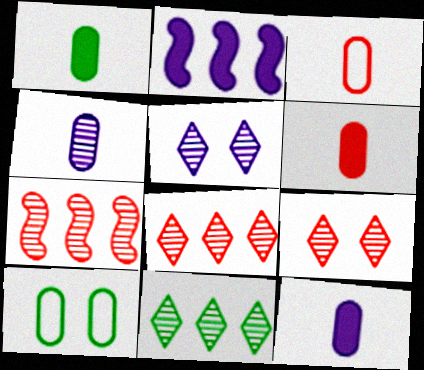[[1, 3, 4], 
[1, 6, 12]]